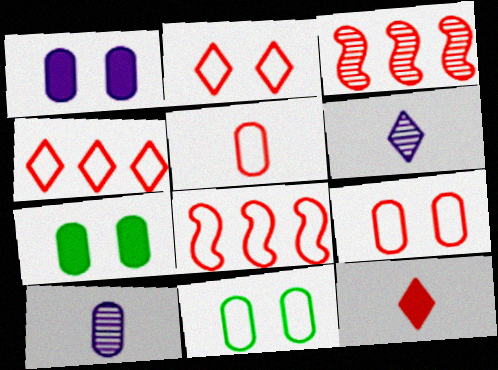[[2, 5, 8], 
[3, 9, 12], 
[6, 7, 8]]